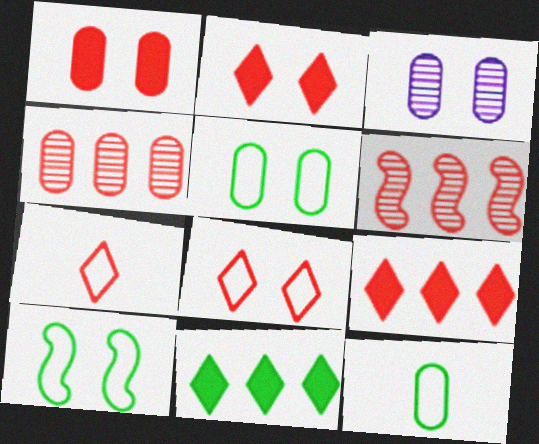[[1, 3, 5], 
[1, 6, 7], 
[2, 3, 10]]